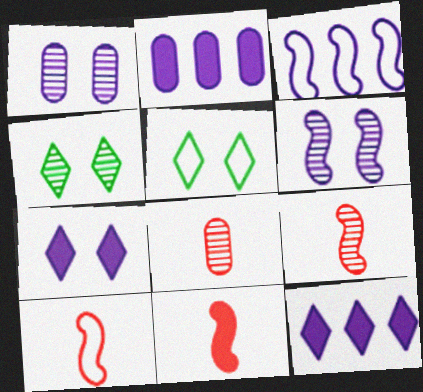[[2, 4, 10], 
[2, 5, 9], 
[9, 10, 11]]